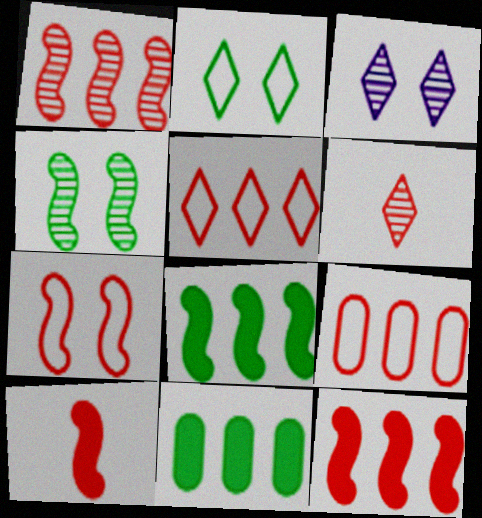[[1, 7, 10]]